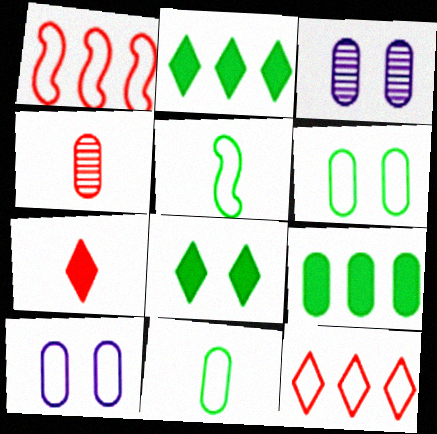[[4, 9, 10], 
[5, 10, 12]]